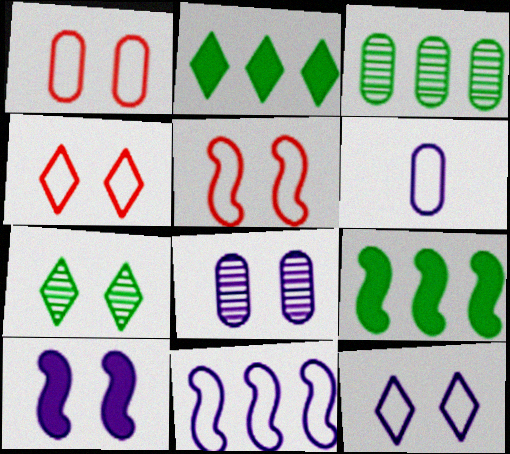[[1, 4, 5], 
[1, 7, 10], 
[6, 11, 12], 
[8, 10, 12]]